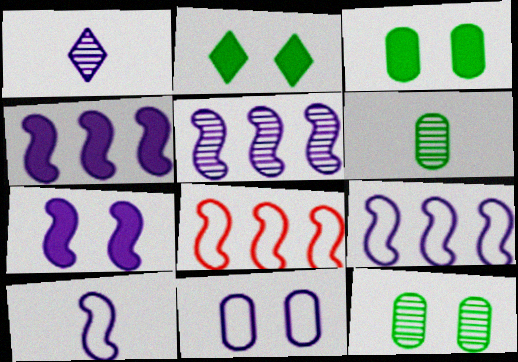[[1, 3, 8], 
[1, 4, 11], 
[4, 5, 9], 
[5, 7, 10]]